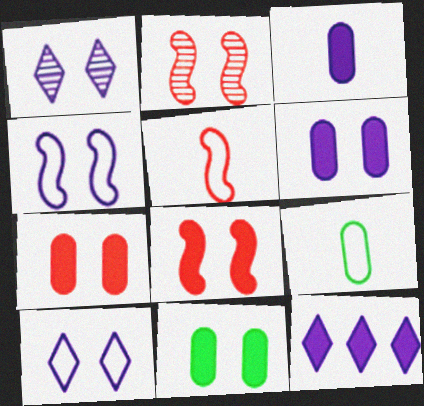[[1, 4, 6], 
[2, 9, 12], 
[2, 10, 11], 
[6, 7, 11]]